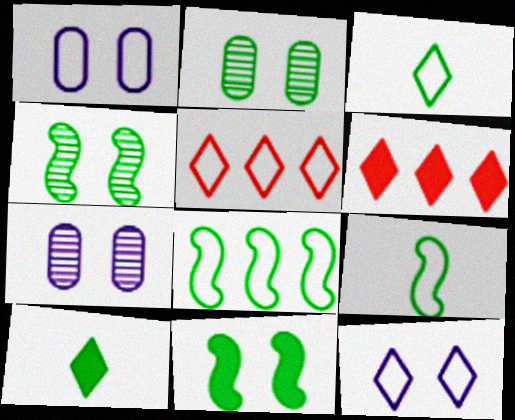[[1, 5, 9], 
[2, 8, 10], 
[3, 5, 12], 
[6, 7, 9]]